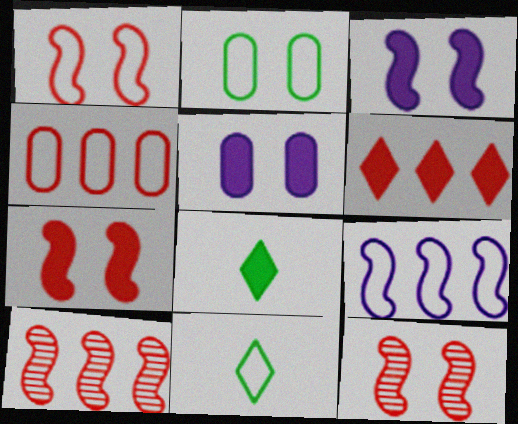[[1, 7, 12], 
[4, 6, 10], 
[5, 10, 11]]